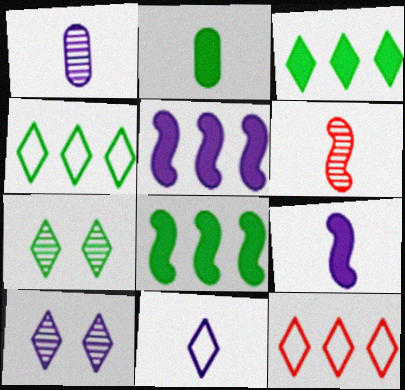[[1, 9, 11], 
[2, 6, 11]]